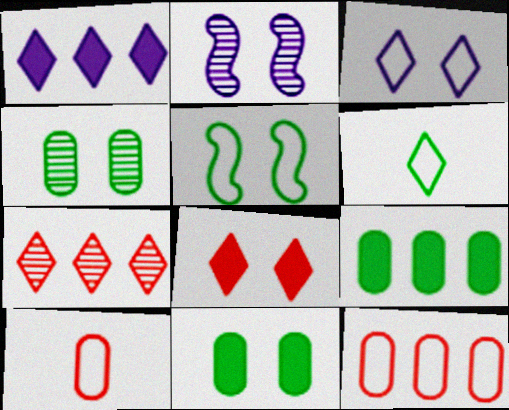[]